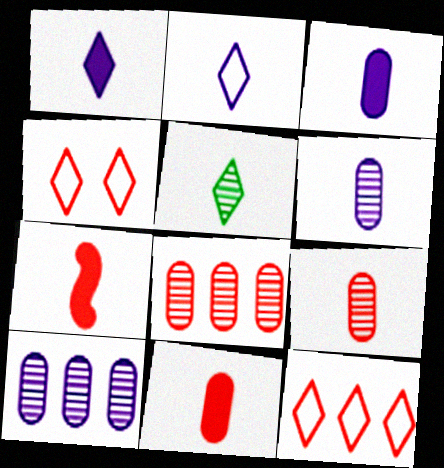[[4, 7, 8]]